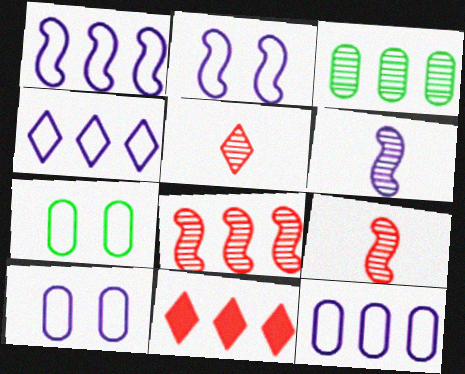[[1, 3, 11], 
[1, 4, 12], 
[6, 7, 11]]